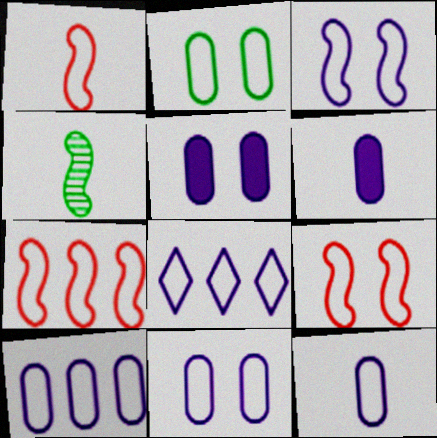[[1, 2, 8], 
[1, 7, 9], 
[3, 8, 12], 
[10, 11, 12]]